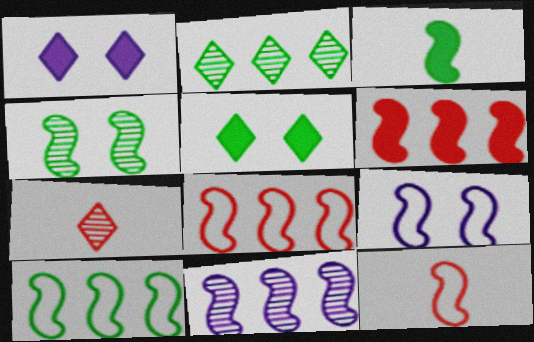[[3, 4, 10], 
[6, 10, 11], 
[9, 10, 12]]